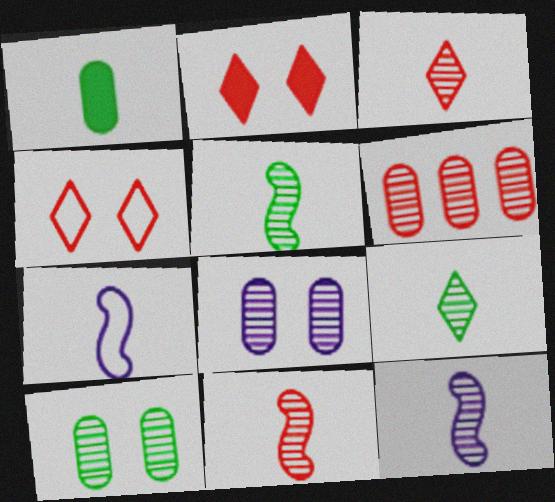[[1, 3, 7], 
[5, 11, 12]]